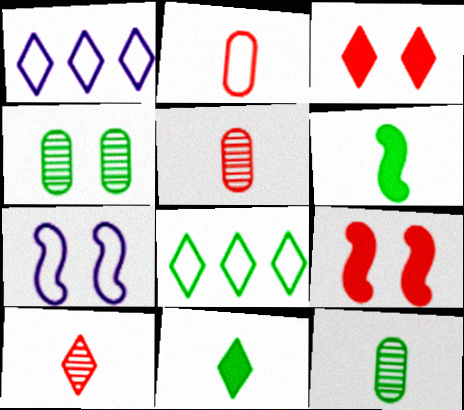[[1, 9, 12], 
[2, 7, 8], 
[3, 4, 7], 
[4, 6, 8]]